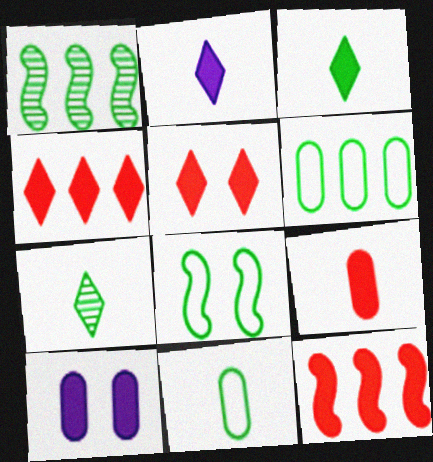[[3, 10, 12], 
[5, 9, 12]]